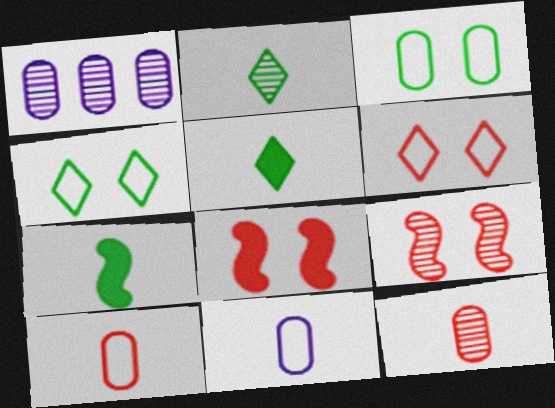[[1, 2, 9], 
[1, 6, 7]]